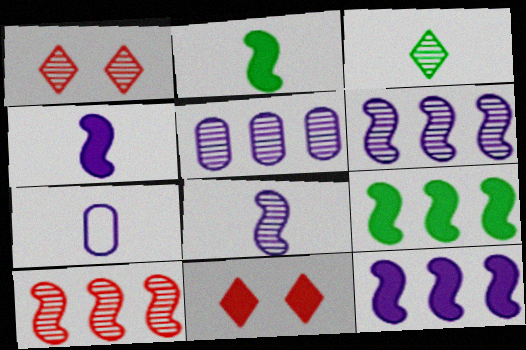[[1, 7, 9]]